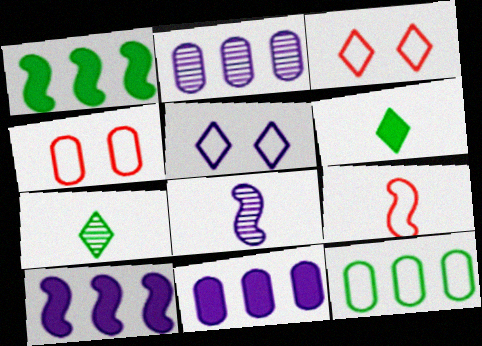[[4, 7, 10], 
[5, 8, 11], 
[5, 9, 12]]